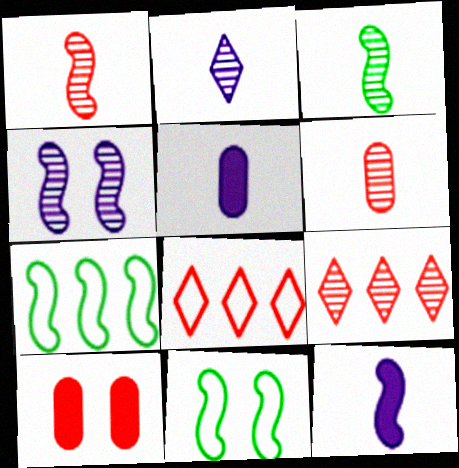[[1, 8, 10], 
[2, 3, 6], 
[2, 7, 10], 
[5, 9, 11]]